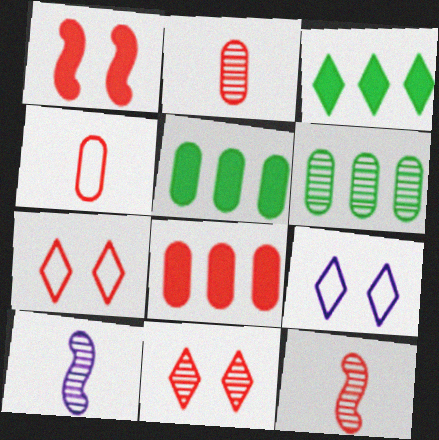[[5, 7, 10], 
[5, 9, 12], 
[6, 10, 11], 
[7, 8, 12]]